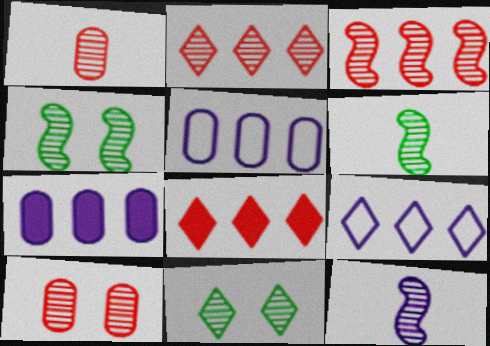[[3, 4, 12]]